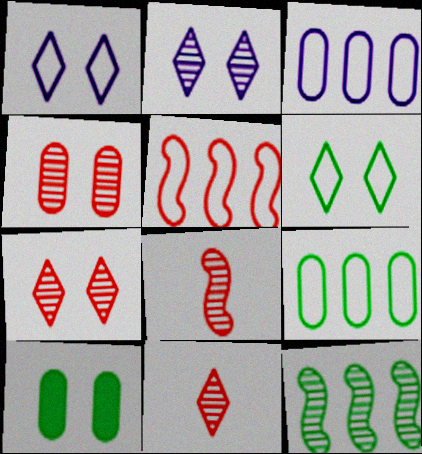[]